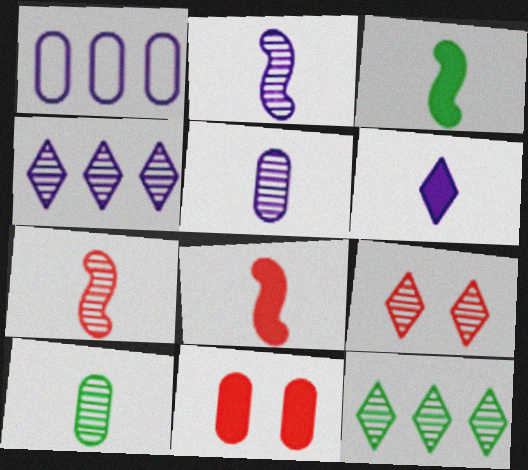[[1, 3, 9], 
[1, 10, 11]]